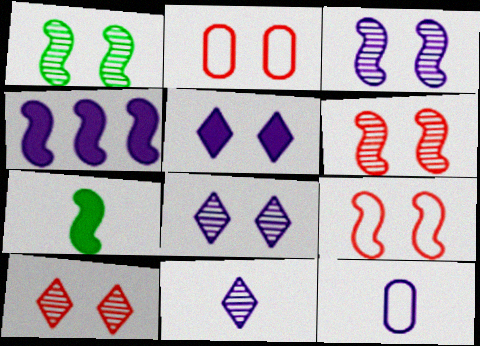[[1, 2, 5], 
[1, 3, 6], 
[4, 8, 12]]